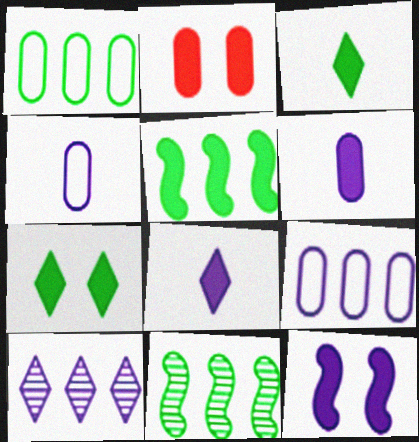[[2, 5, 8], 
[2, 7, 12], 
[4, 10, 12]]